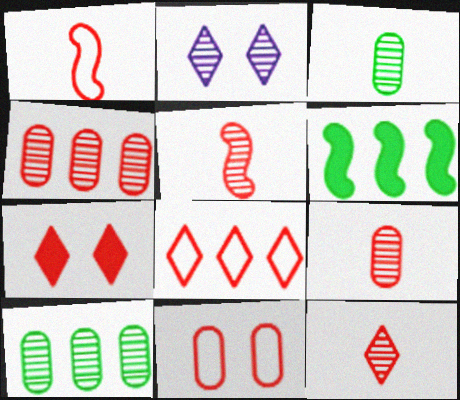[[1, 4, 7], 
[1, 8, 11], 
[2, 5, 10], 
[5, 9, 12], 
[7, 8, 12]]